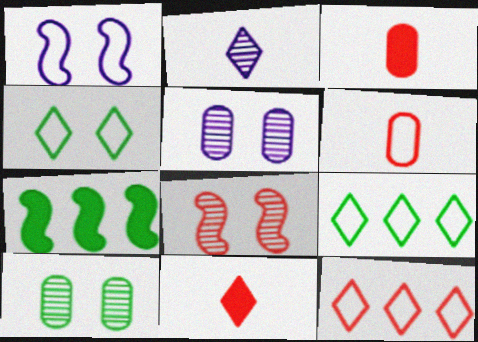[[1, 6, 9], 
[3, 8, 12]]